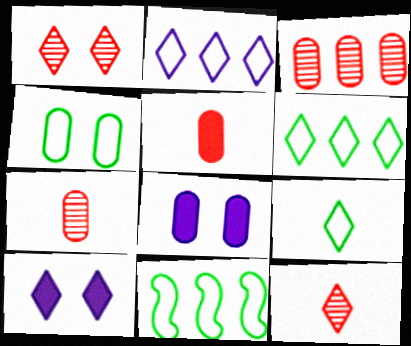[[4, 9, 11], 
[6, 10, 12], 
[7, 10, 11], 
[8, 11, 12]]